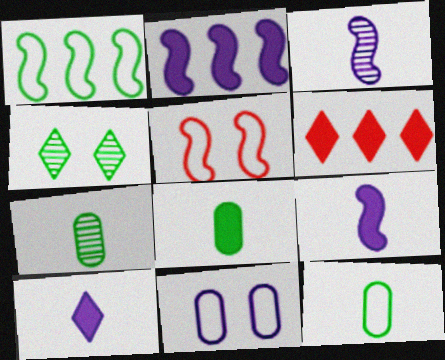[[1, 4, 8], 
[7, 8, 12]]